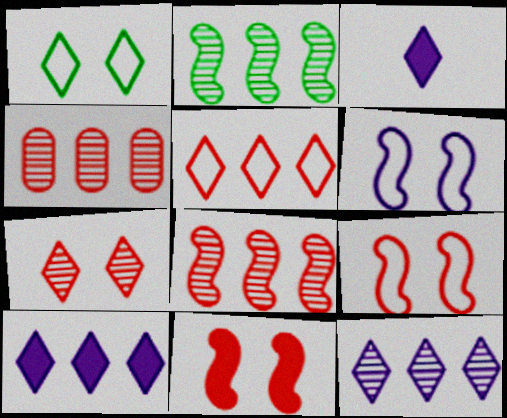[[2, 4, 12]]